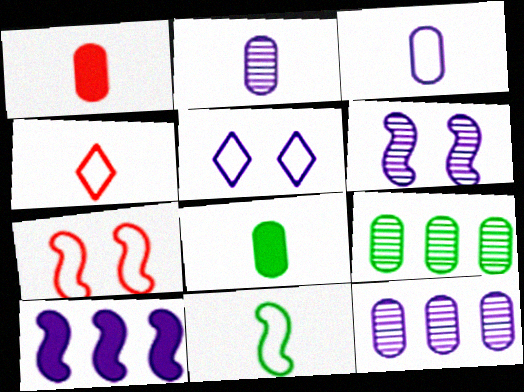[[2, 5, 10], 
[3, 4, 11]]